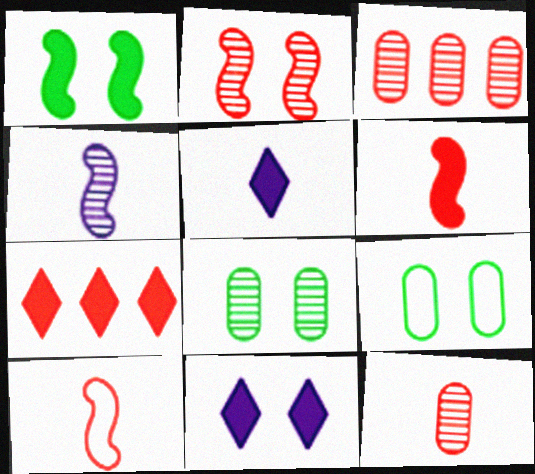[[2, 9, 11], 
[4, 7, 9]]